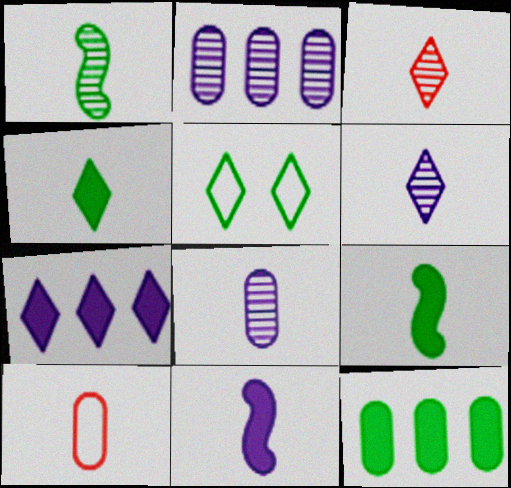[[1, 3, 8], 
[1, 5, 12], 
[3, 5, 7], 
[6, 9, 10]]